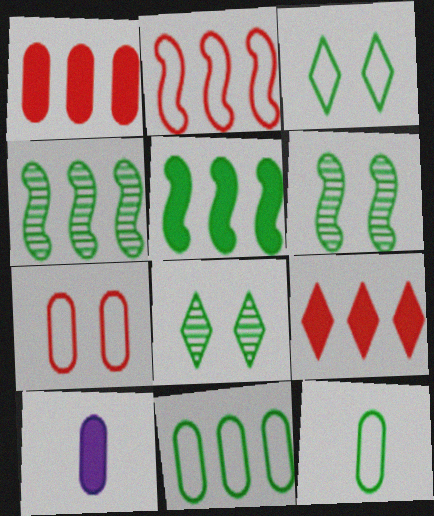[[2, 8, 10], 
[5, 8, 12]]